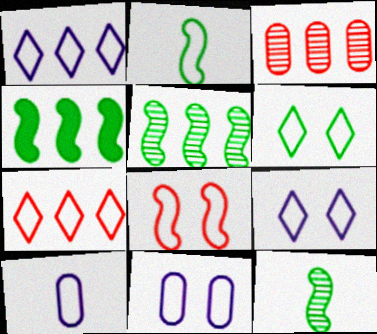[[1, 3, 4], 
[2, 7, 11], 
[6, 8, 11]]